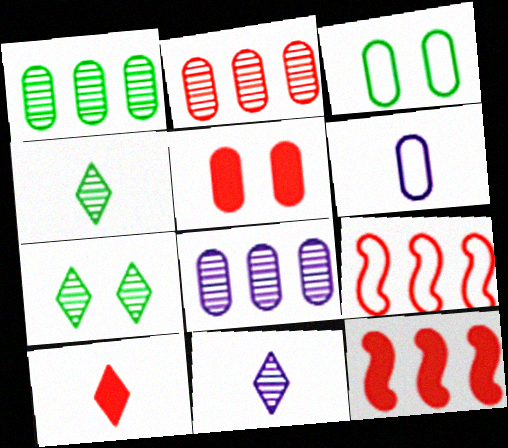[[1, 2, 8], 
[1, 5, 6], 
[3, 11, 12], 
[5, 10, 12], 
[6, 7, 12]]